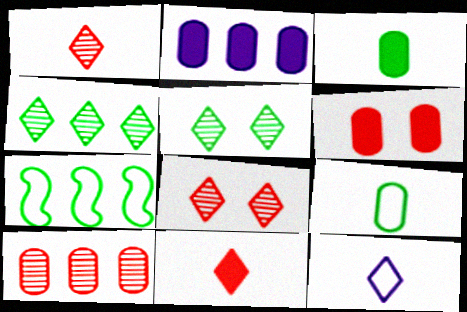[[2, 3, 6], 
[3, 5, 7]]